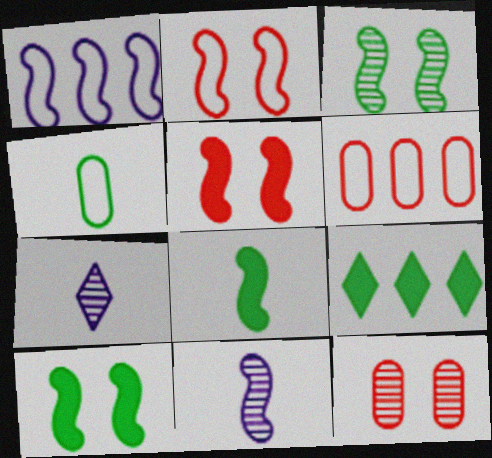[[3, 4, 9], 
[6, 7, 10]]